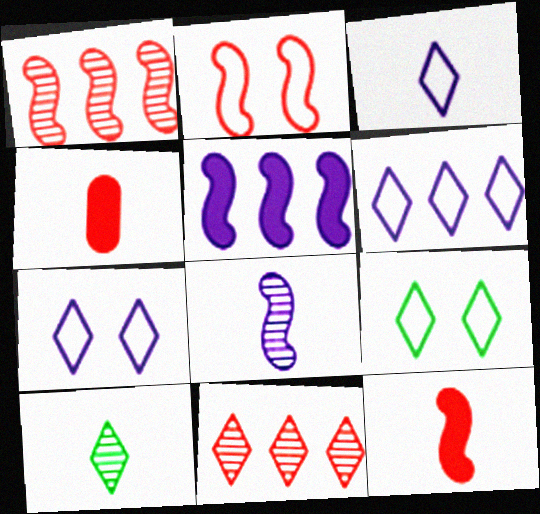[[1, 2, 12], 
[2, 4, 11], 
[3, 6, 7]]